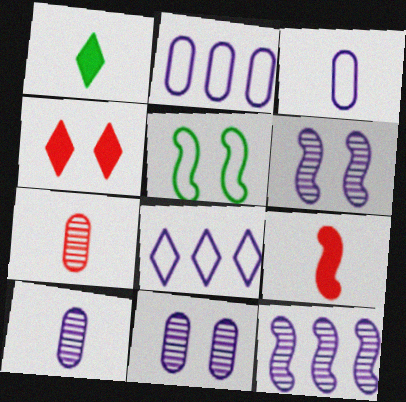[[4, 5, 11], 
[5, 9, 12]]